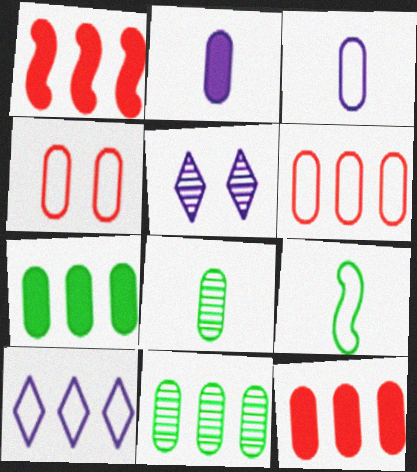[[1, 10, 11], 
[2, 4, 11], 
[4, 9, 10], 
[5, 9, 12]]